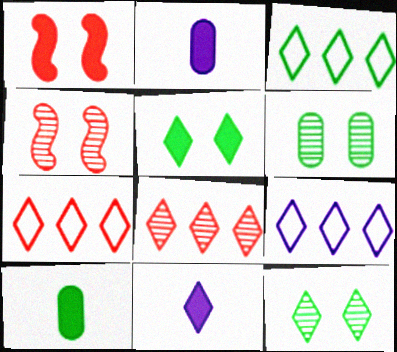[[2, 3, 4], 
[3, 7, 9], 
[4, 9, 10], 
[7, 11, 12]]